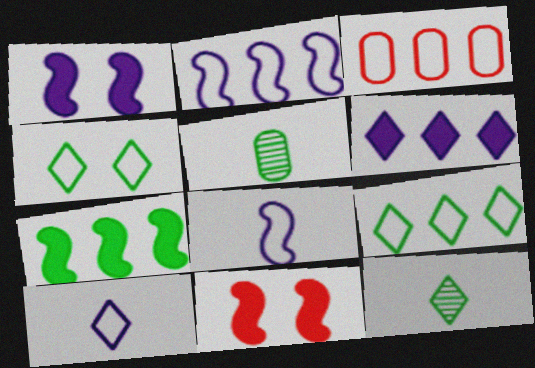[[1, 3, 12], 
[2, 3, 9], 
[3, 4, 8], 
[4, 5, 7]]